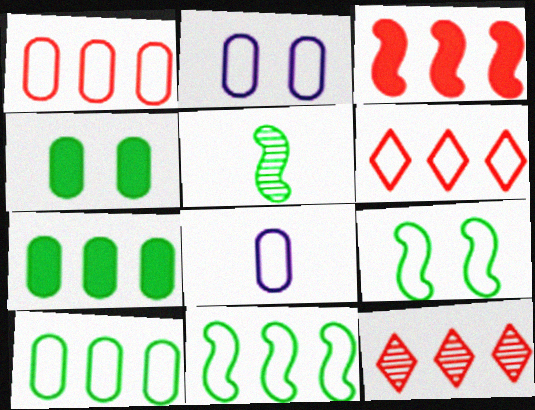[[1, 3, 12], 
[6, 8, 9]]